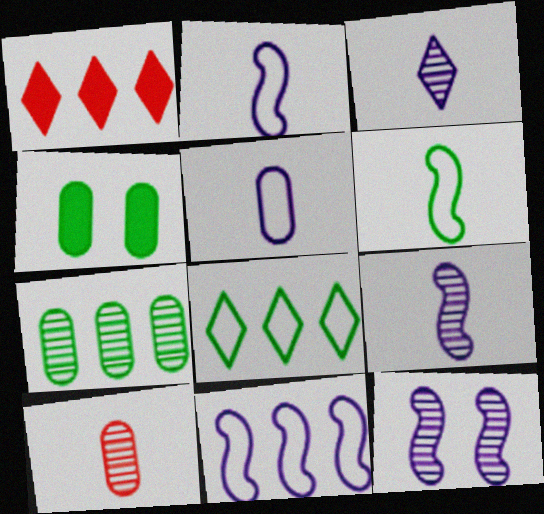[[1, 7, 11]]